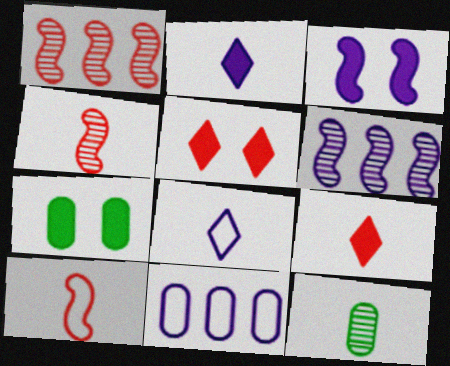[[1, 7, 8], 
[2, 10, 12], 
[3, 5, 7]]